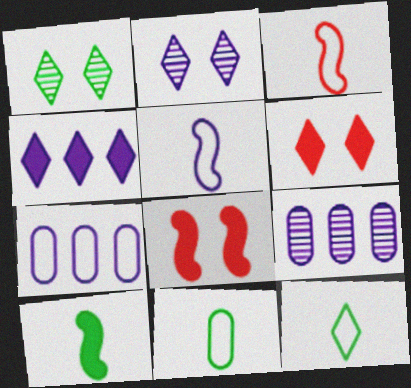[[8, 9, 12]]